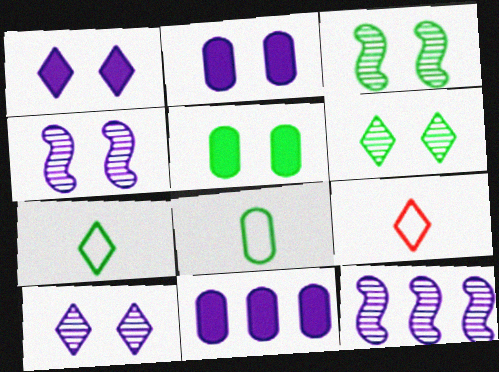[[3, 9, 11], 
[5, 9, 12]]